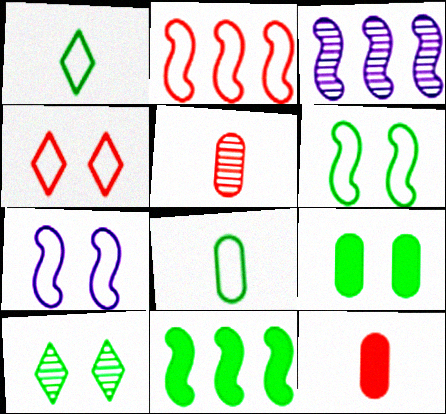[[2, 3, 11], 
[3, 5, 10], 
[6, 9, 10], 
[8, 10, 11]]